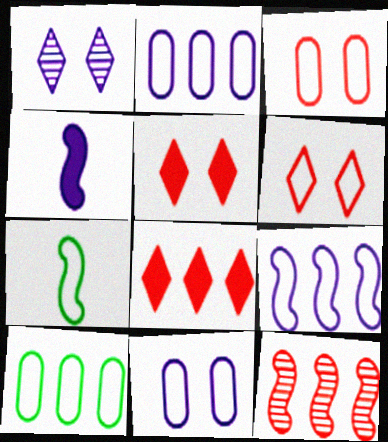[[1, 2, 4], 
[2, 6, 7]]